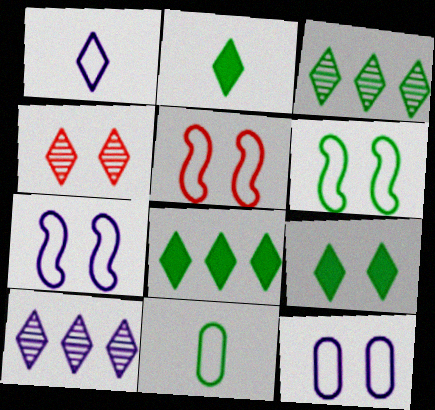[[1, 4, 8], 
[2, 8, 9], 
[5, 6, 7]]